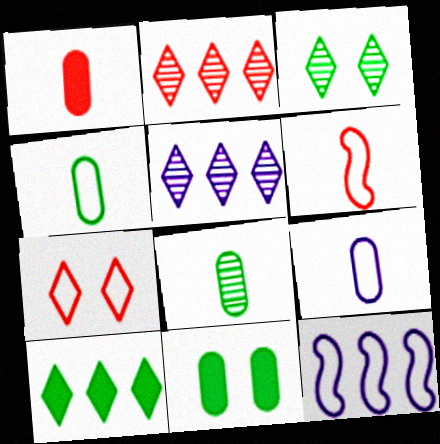[[1, 3, 12], 
[1, 8, 9], 
[4, 7, 12], 
[5, 6, 11]]